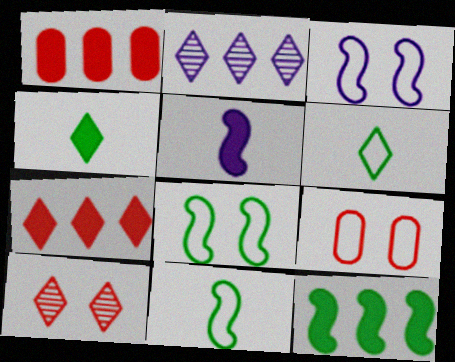[]